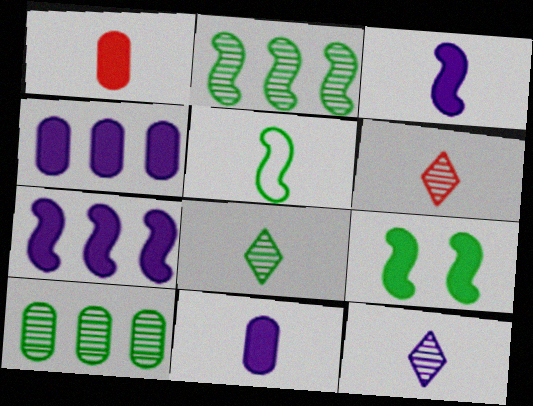[[1, 5, 12], 
[2, 5, 9], 
[5, 6, 11], 
[6, 8, 12]]